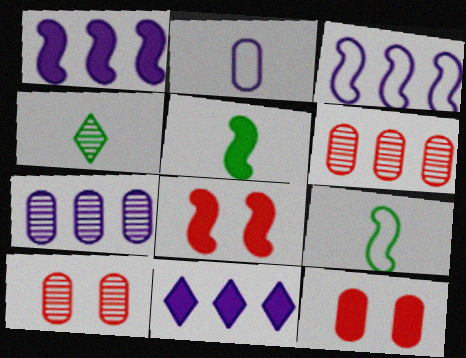[[1, 5, 8], 
[3, 4, 12], 
[3, 7, 11], 
[5, 11, 12], 
[9, 10, 11]]